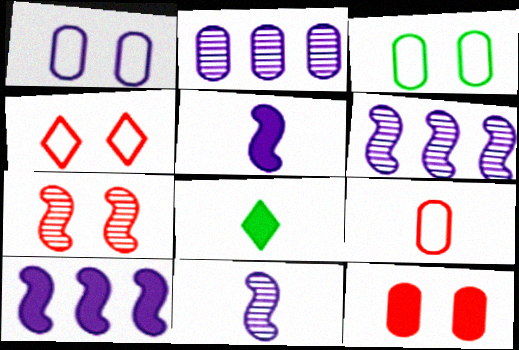[[4, 7, 12], 
[8, 9, 11], 
[8, 10, 12]]